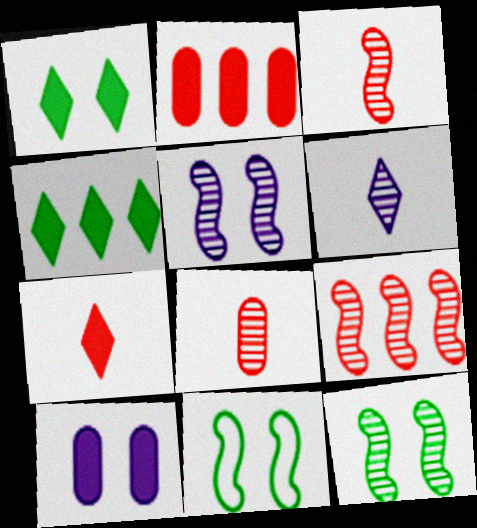[[2, 6, 11]]